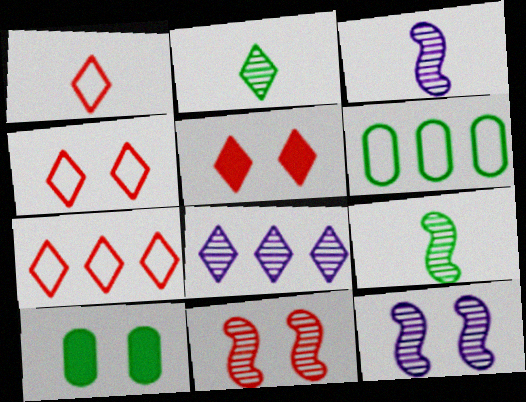[[1, 4, 7], 
[3, 5, 6], 
[3, 7, 10], 
[4, 10, 12]]